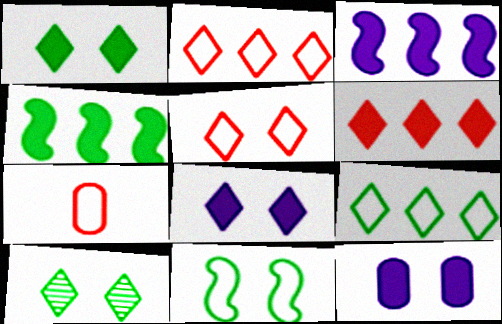[[3, 7, 10], 
[5, 8, 10]]